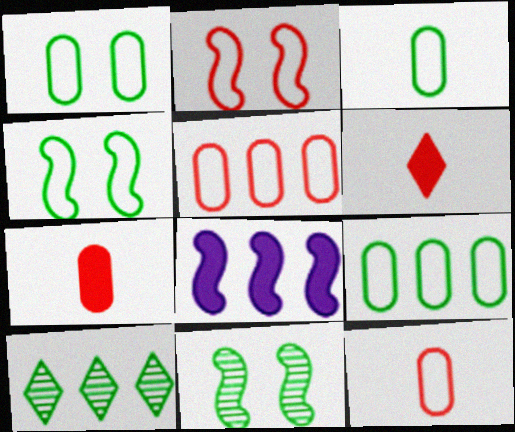[[1, 3, 9], 
[5, 8, 10]]